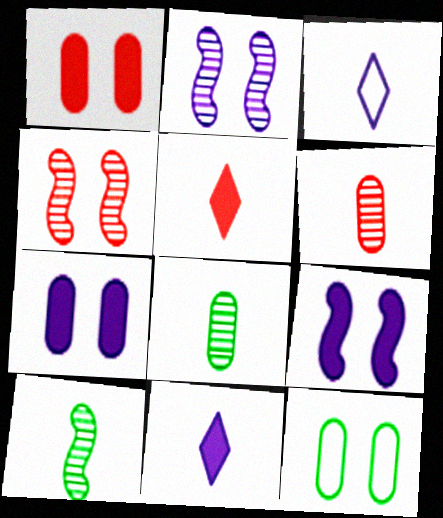[]